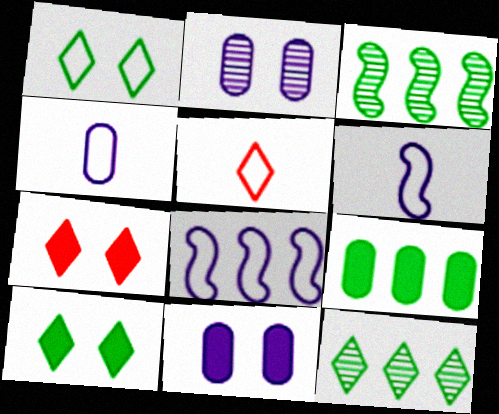[[3, 4, 7], 
[3, 5, 11]]